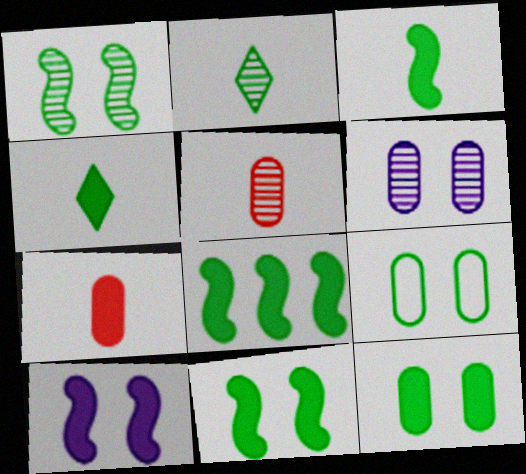[[2, 8, 9], 
[3, 8, 11], 
[4, 8, 12]]